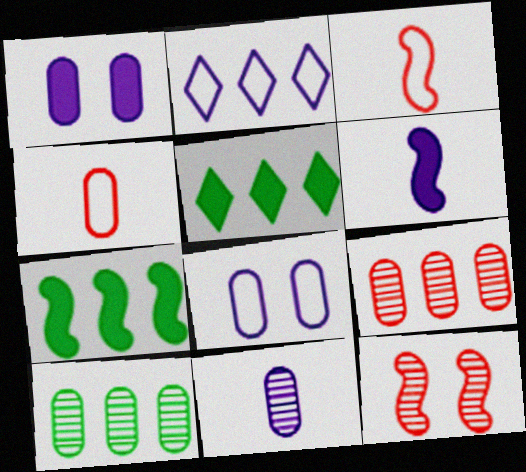[[1, 4, 10], 
[2, 7, 9]]